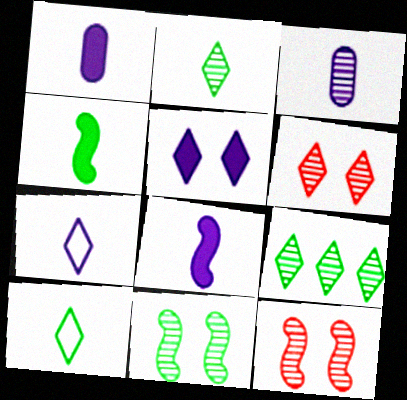[[3, 7, 8], 
[3, 9, 12]]